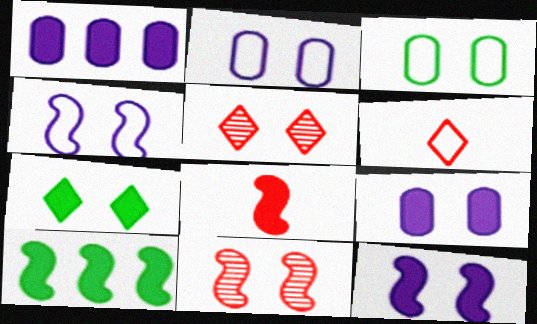[[1, 7, 8], 
[2, 7, 11], 
[3, 5, 12], 
[8, 10, 12]]